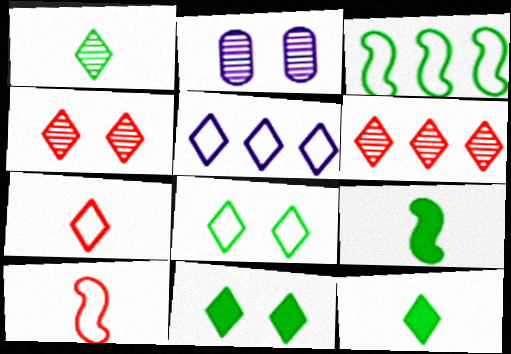[[4, 5, 12], 
[5, 7, 8]]